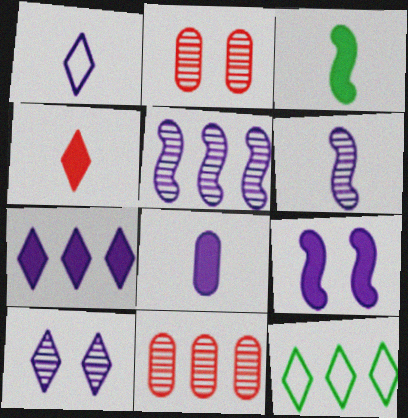[[1, 6, 8], 
[1, 7, 10], 
[3, 4, 8], 
[4, 10, 12], 
[7, 8, 9]]